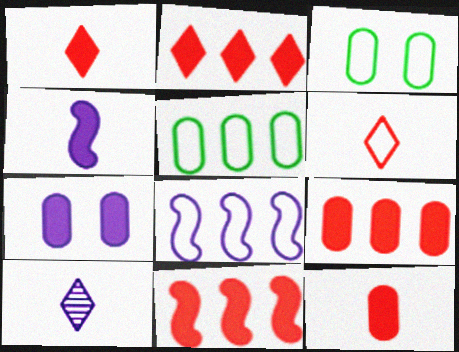[[2, 9, 11], 
[3, 6, 8], 
[3, 10, 11], 
[7, 8, 10]]